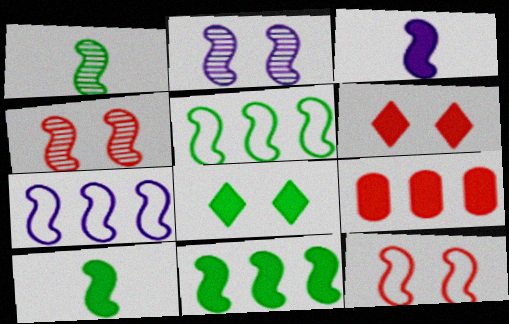[[2, 3, 7], 
[3, 4, 5], 
[3, 8, 9], 
[4, 7, 10]]